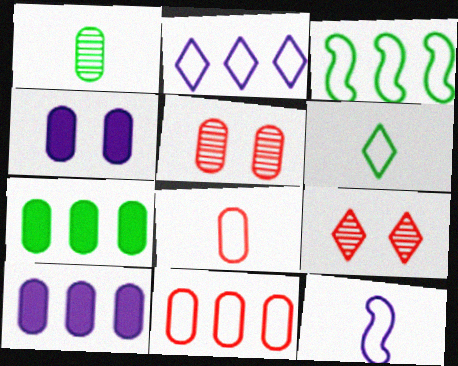[[1, 4, 11], 
[2, 3, 11], 
[6, 8, 12], 
[7, 9, 12]]